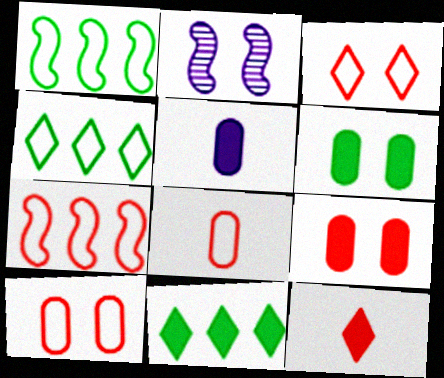[[2, 3, 6], 
[2, 8, 11], 
[3, 7, 8]]